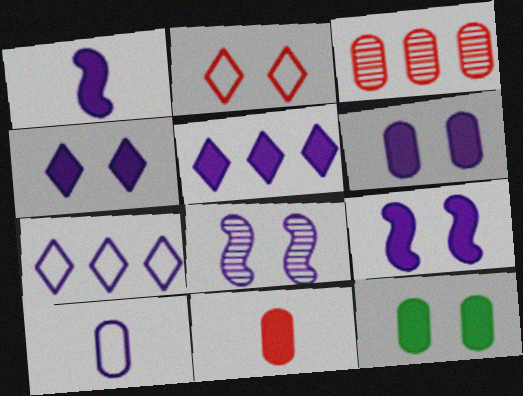[[1, 5, 6], 
[2, 8, 12], 
[3, 10, 12], 
[4, 6, 9], 
[5, 8, 10]]